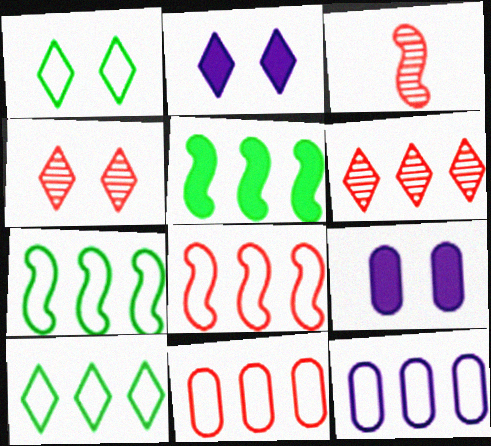[[1, 2, 4], 
[3, 9, 10], 
[5, 6, 12], 
[8, 10, 12]]